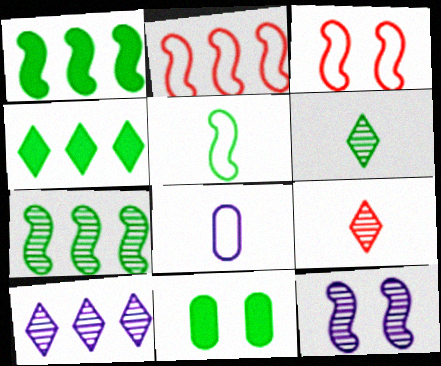[]